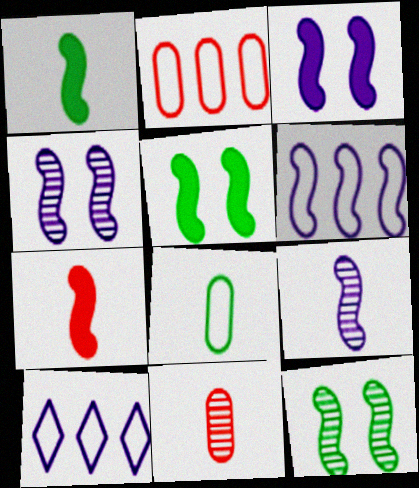[[3, 6, 9], 
[5, 10, 11], 
[6, 7, 12]]